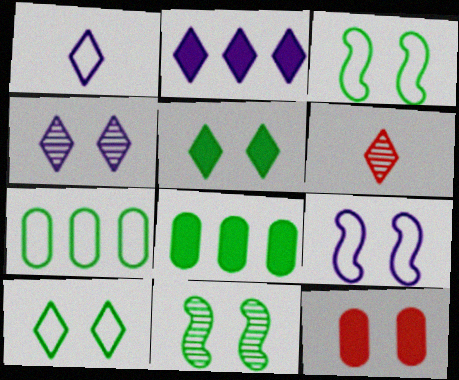[[1, 2, 4], 
[2, 6, 10], 
[3, 4, 12], 
[6, 8, 9]]